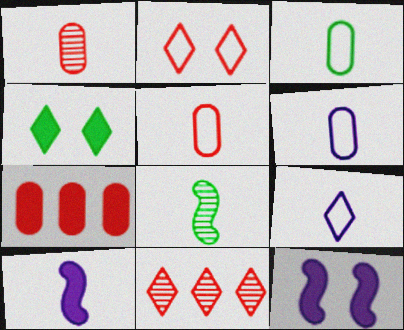[[3, 5, 6], 
[3, 11, 12], 
[4, 7, 10], 
[4, 9, 11]]